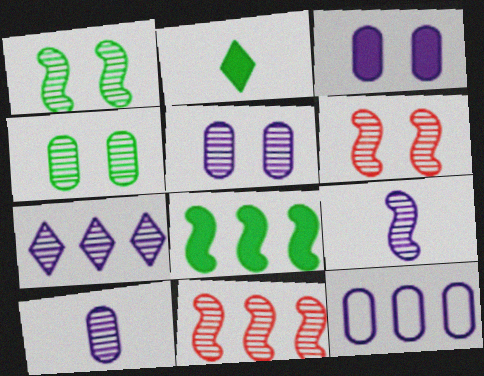[[1, 9, 11], 
[2, 6, 12], 
[3, 10, 12], 
[5, 7, 9]]